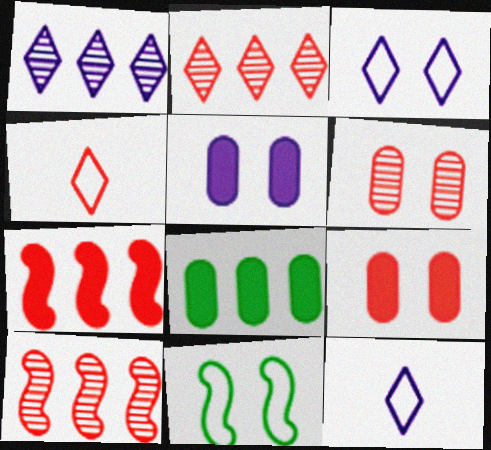[[4, 6, 7], 
[4, 9, 10]]